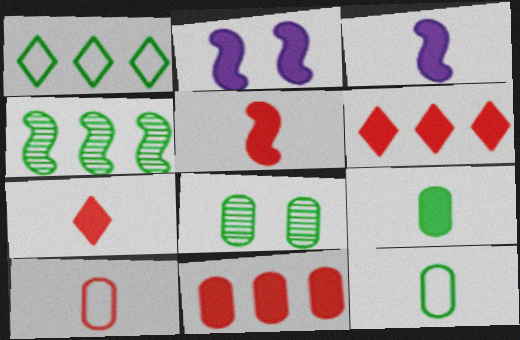[[2, 6, 9], 
[3, 7, 9]]